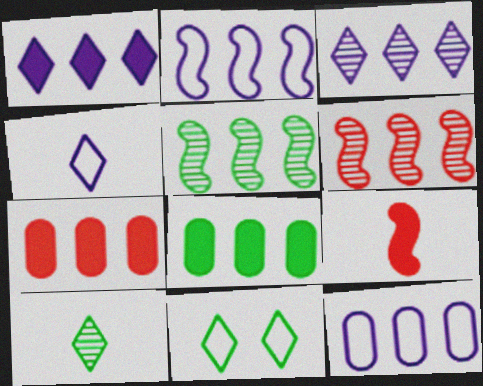[]